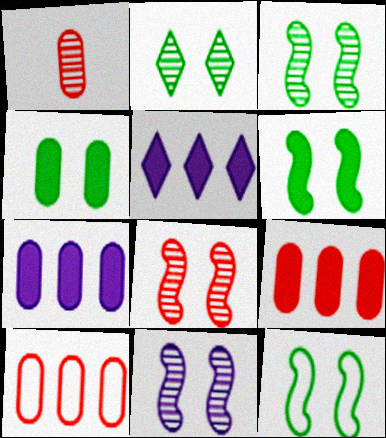[[1, 5, 12], 
[2, 4, 12], 
[3, 6, 12], 
[3, 8, 11]]